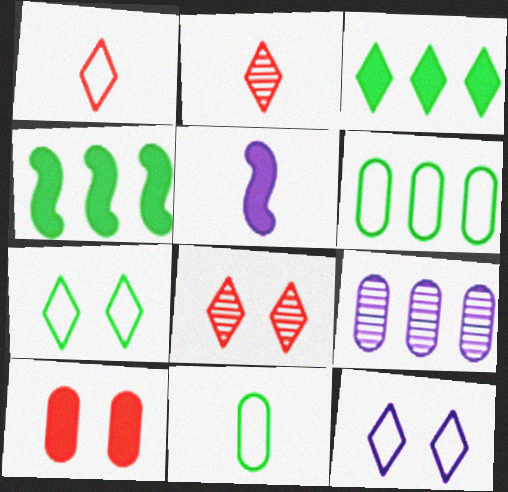[[2, 3, 12], 
[2, 5, 11], 
[3, 5, 10], 
[5, 6, 8], 
[5, 9, 12], 
[9, 10, 11]]